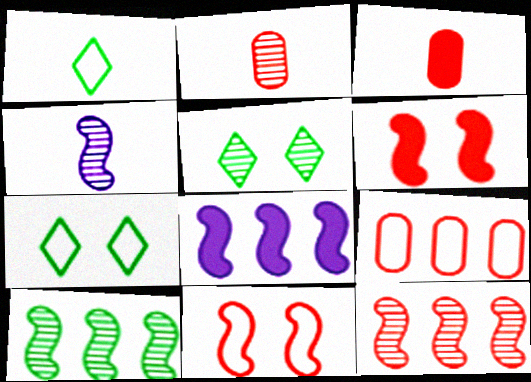[[1, 3, 4], 
[2, 7, 8]]